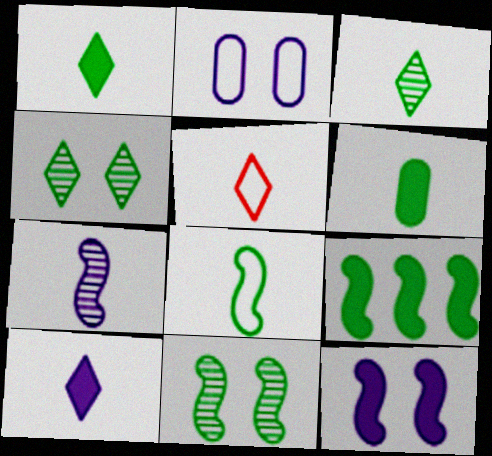[[3, 5, 10], 
[3, 6, 8], 
[5, 6, 7], 
[8, 9, 11]]